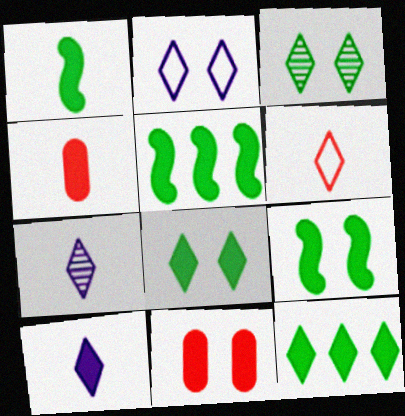[[1, 4, 10], 
[1, 5, 9], 
[5, 10, 11]]